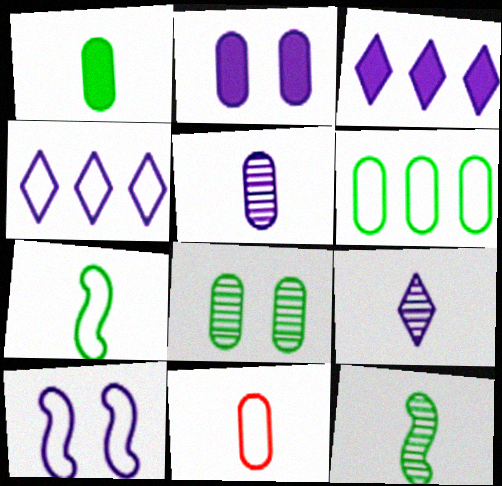[[1, 5, 11], 
[1, 6, 8], 
[3, 5, 10]]